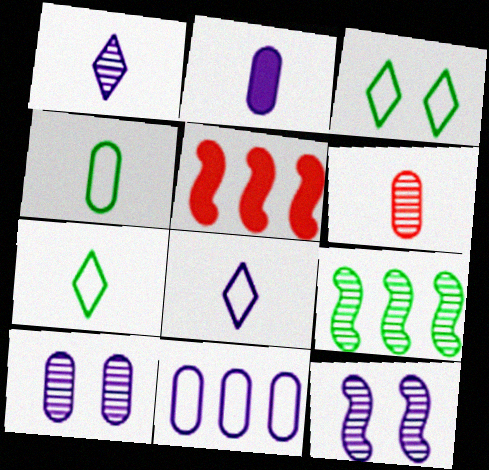[[2, 4, 6], 
[2, 10, 11], 
[5, 7, 10]]